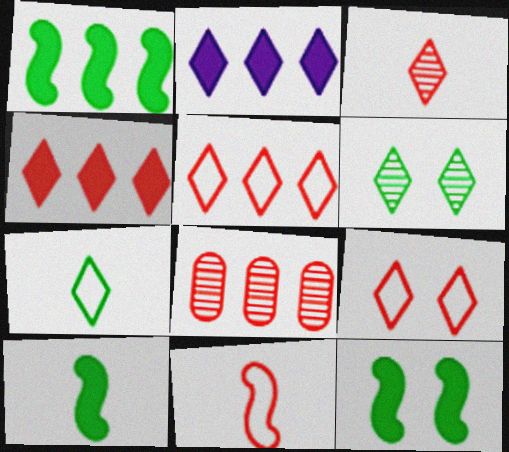[[1, 10, 12], 
[3, 4, 9]]